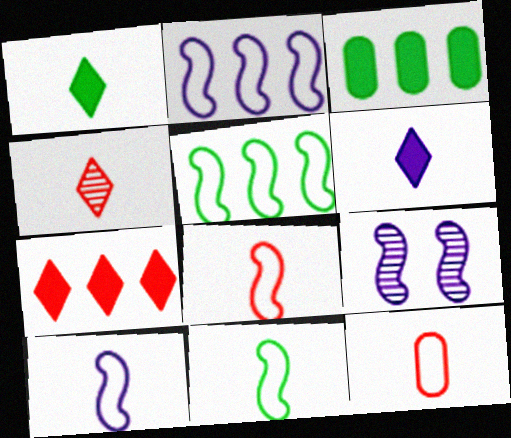[[8, 10, 11]]